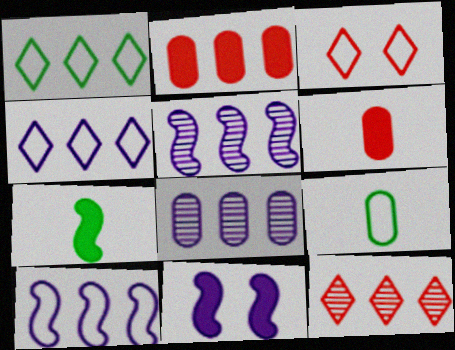[[1, 2, 5], 
[3, 7, 8], 
[3, 9, 10], 
[9, 11, 12]]